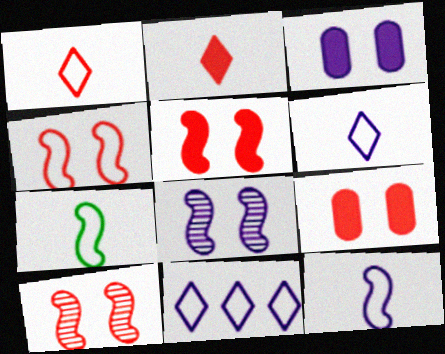[[4, 5, 10]]